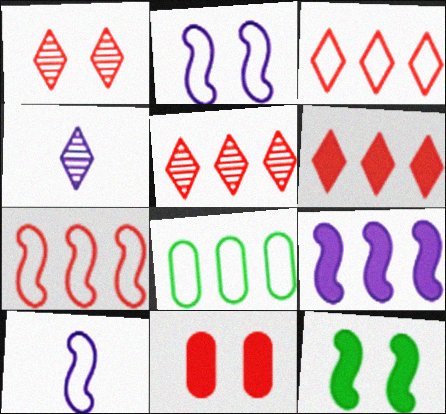[[3, 5, 6], 
[5, 8, 9]]